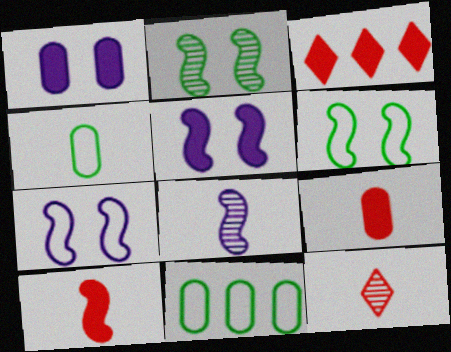[[5, 11, 12]]